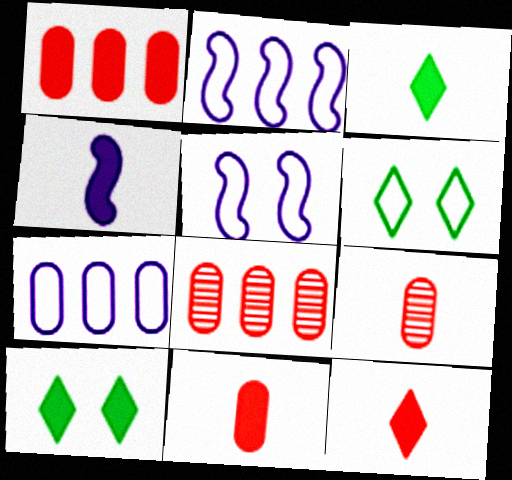[[1, 4, 10], 
[2, 9, 10], 
[3, 4, 11], 
[3, 5, 8], 
[4, 6, 8]]